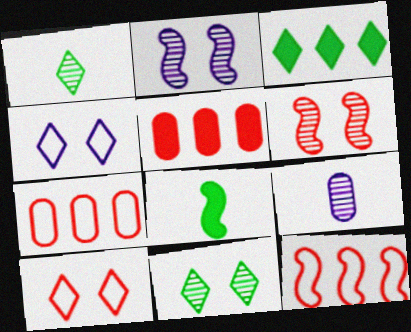[[2, 8, 12]]